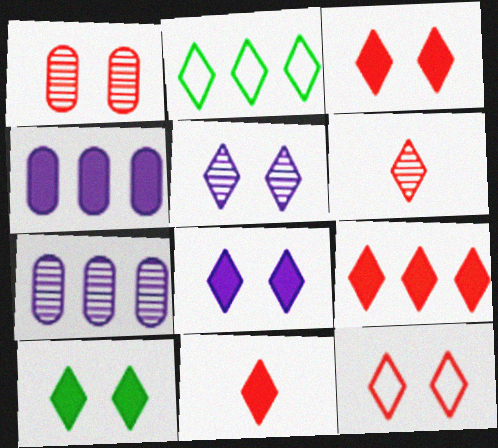[[2, 5, 11], 
[2, 6, 8], 
[3, 8, 10], 
[3, 9, 11], 
[5, 10, 12], 
[6, 9, 12]]